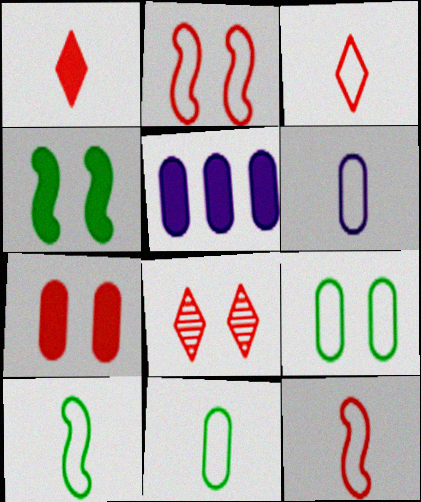[[1, 4, 5], 
[2, 7, 8], 
[3, 6, 10], 
[5, 8, 10]]